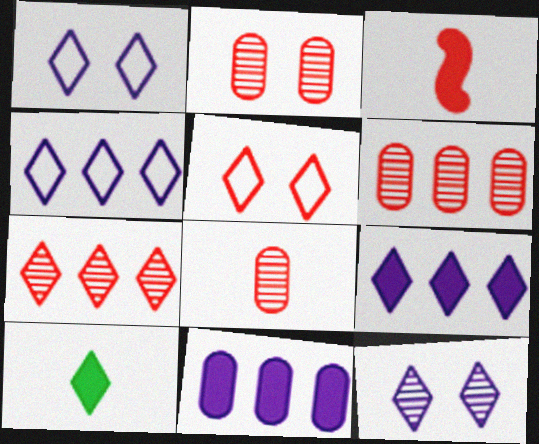[[1, 7, 10], 
[2, 6, 8], 
[3, 5, 6]]